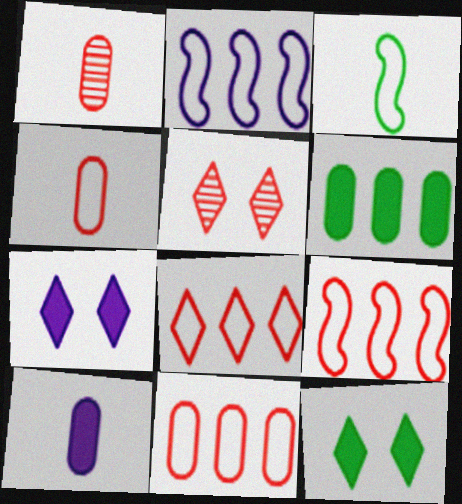[[1, 2, 12], 
[8, 9, 11]]